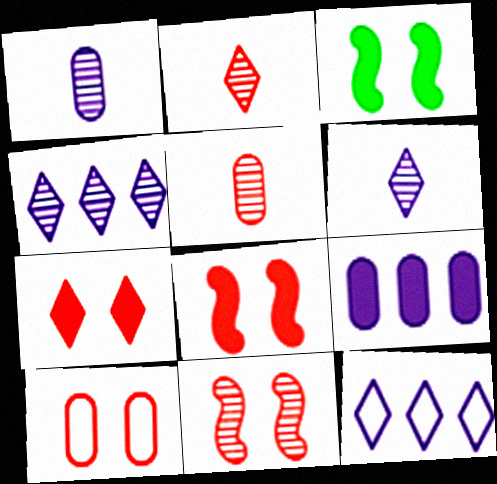[[3, 5, 12], 
[7, 10, 11]]